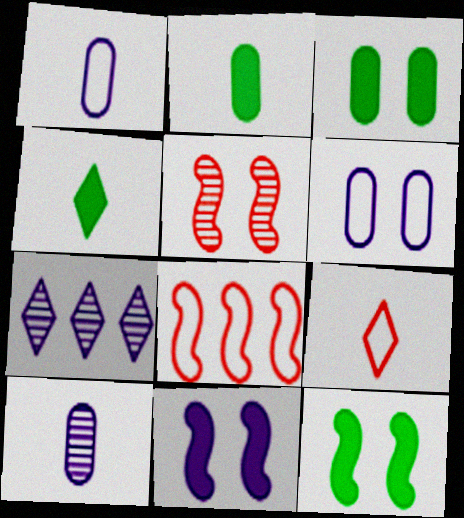[[1, 7, 11]]